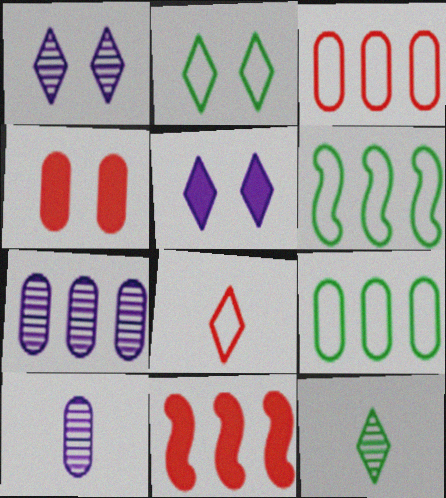[[2, 10, 11], 
[4, 9, 10]]